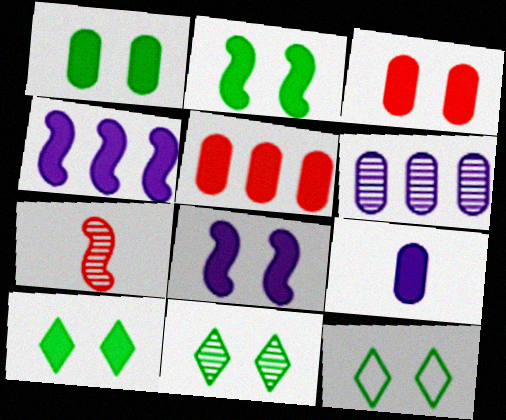[[1, 2, 10], 
[1, 5, 9], 
[3, 8, 10], 
[6, 7, 11], 
[10, 11, 12]]